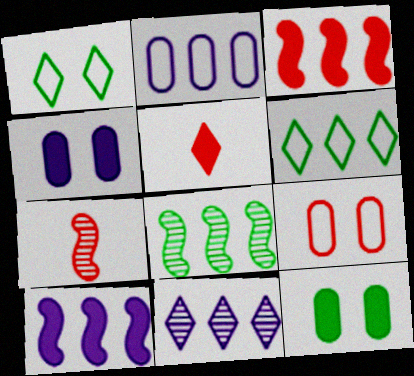[[1, 5, 11], 
[2, 10, 11], 
[4, 6, 7], 
[5, 10, 12]]